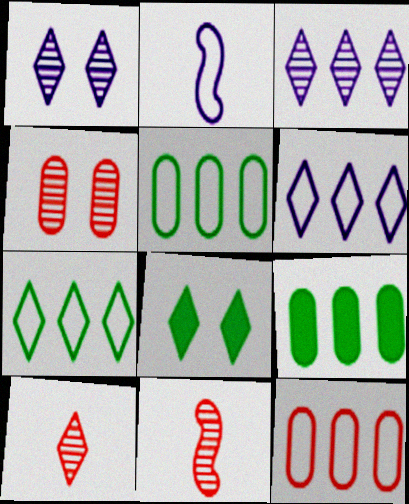[[6, 8, 10]]